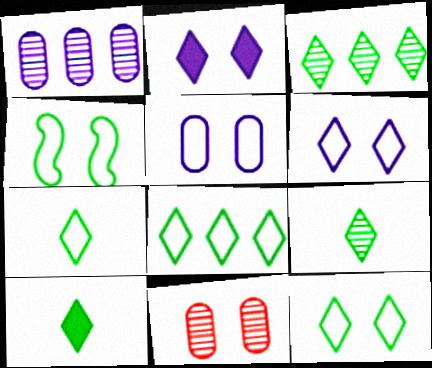[[2, 4, 11], 
[3, 10, 12], 
[7, 8, 12], 
[7, 9, 10]]